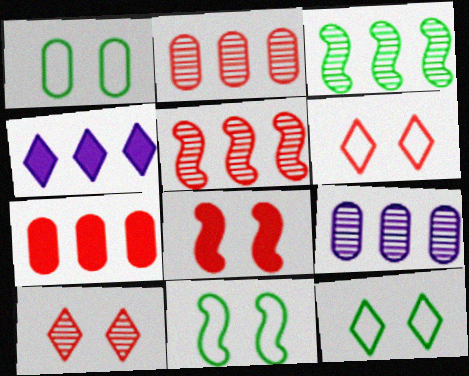[[1, 11, 12]]